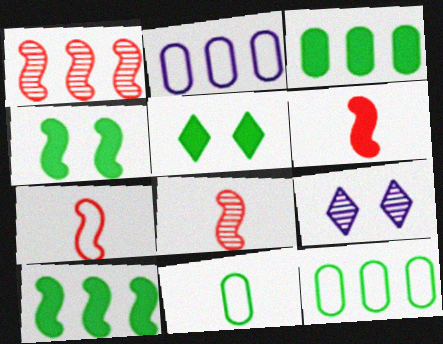[[2, 5, 8], 
[3, 7, 9], 
[6, 7, 8], 
[6, 9, 12]]